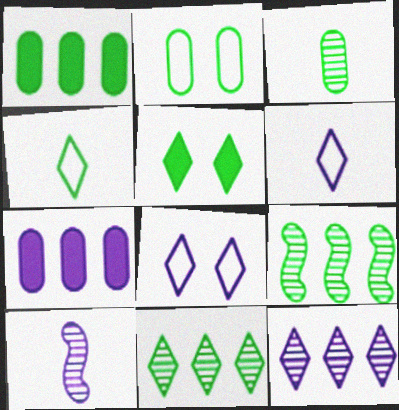[[1, 2, 3], 
[4, 5, 11], 
[7, 8, 10]]